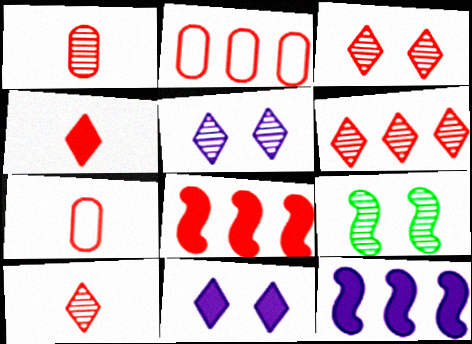[[2, 6, 8], 
[3, 6, 10], 
[3, 7, 8]]